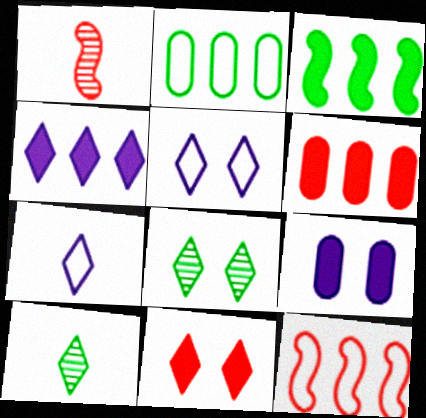[[3, 4, 6], 
[5, 8, 11], 
[9, 10, 12]]